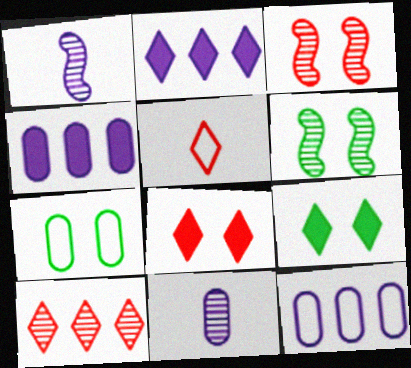[[4, 5, 6], 
[5, 8, 10], 
[6, 7, 9], 
[6, 10, 11]]